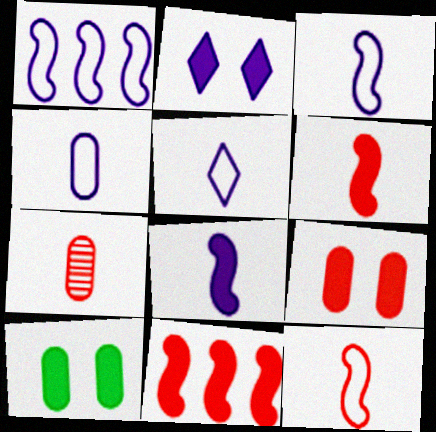[[3, 4, 5]]